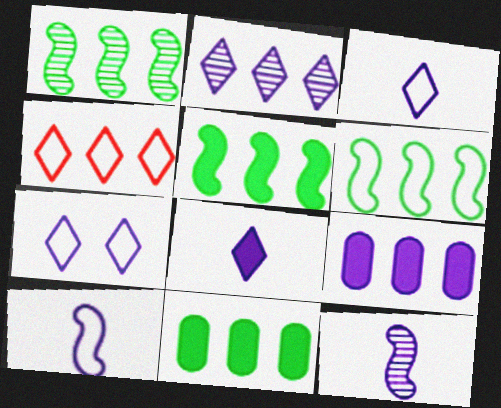[[1, 4, 9], 
[1, 5, 6], 
[2, 7, 8], 
[7, 9, 12]]